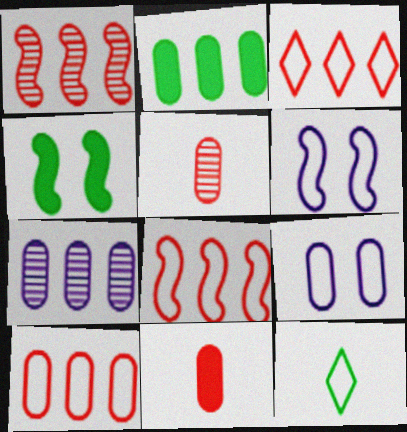[[2, 5, 9], 
[2, 7, 10], 
[3, 8, 10], 
[6, 10, 12], 
[8, 9, 12]]